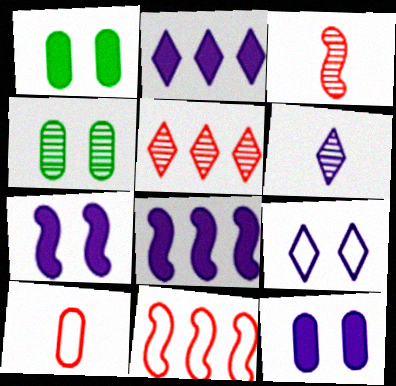[[1, 6, 11], 
[2, 6, 9]]